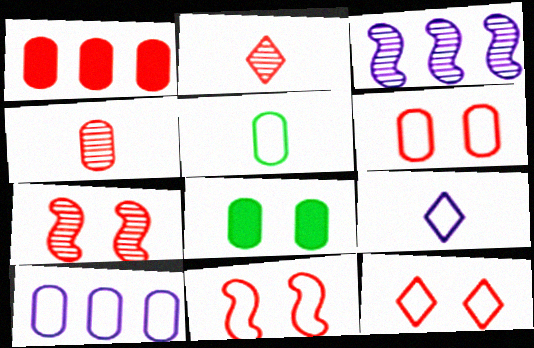[[1, 2, 11], 
[1, 4, 6], 
[4, 8, 10], 
[5, 6, 10], 
[6, 11, 12]]